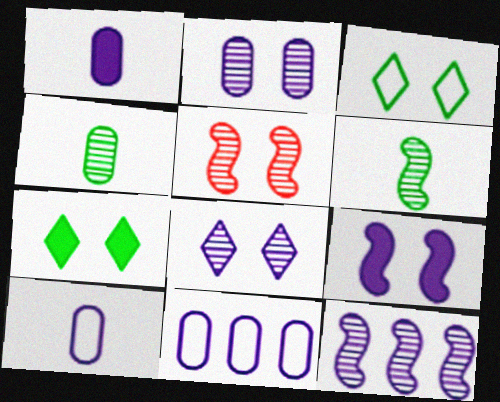[[1, 2, 11], 
[5, 6, 12]]